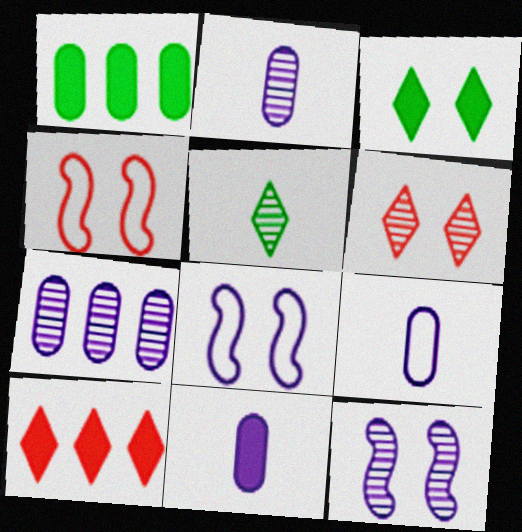[[2, 9, 11]]